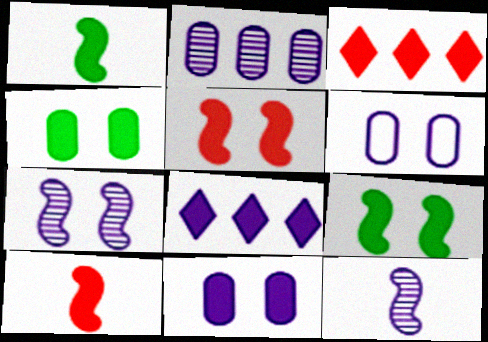[[1, 3, 11], 
[4, 8, 10], 
[6, 8, 12]]